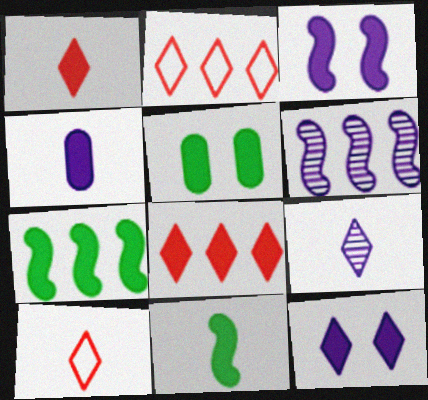[[1, 4, 11], 
[5, 6, 10]]